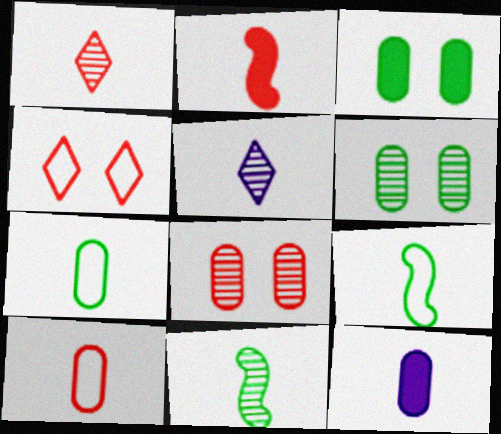[[1, 2, 10], 
[1, 9, 12], 
[2, 5, 7]]